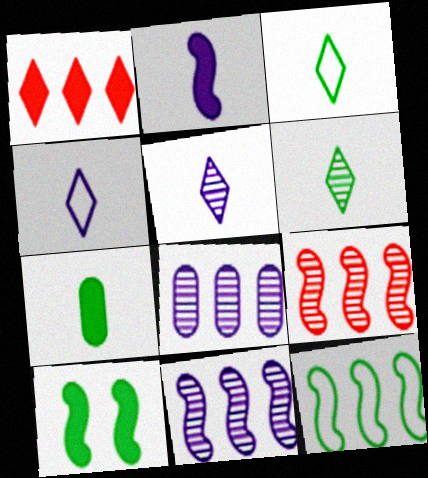[[1, 8, 12]]